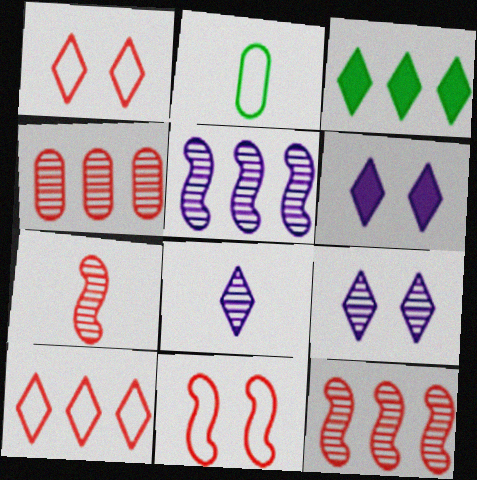[[1, 3, 8], 
[2, 6, 12]]